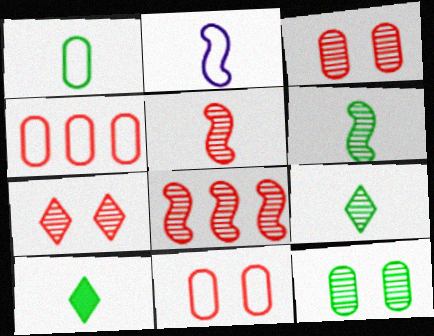[[1, 6, 10]]